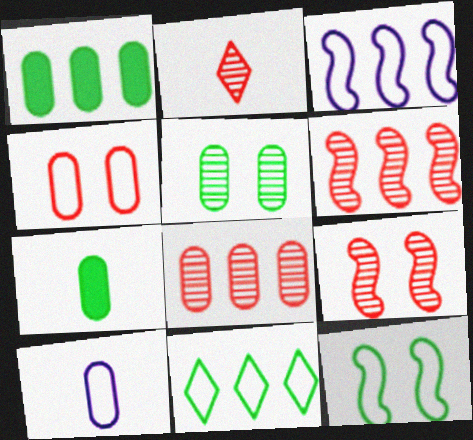[[2, 8, 9]]